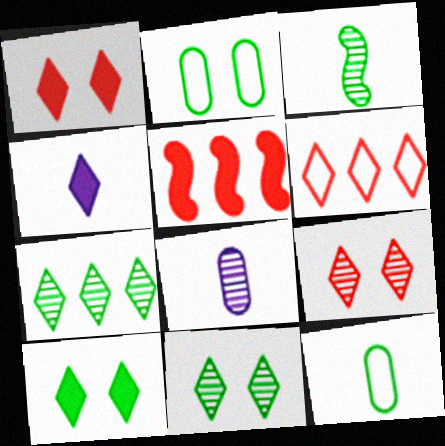[[4, 6, 11]]